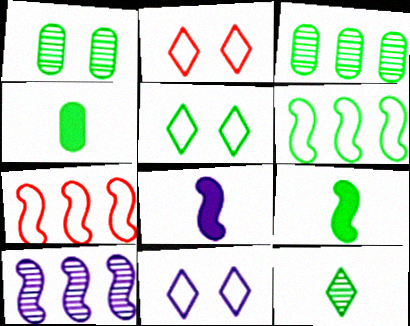[[2, 3, 8], 
[2, 4, 10], 
[2, 5, 11], 
[3, 5, 9]]